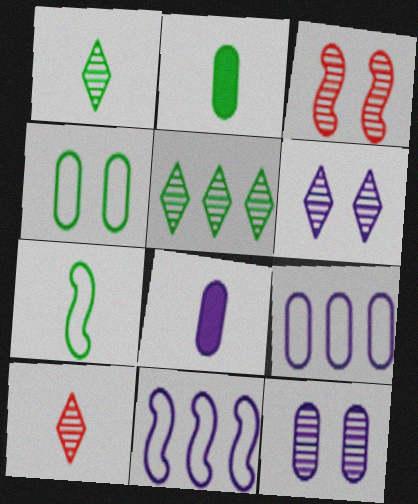[[1, 2, 7], 
[5, 6, 10], 
[6, 8, 11], 
[7, 8, 10], 
[8, 9, 12]]